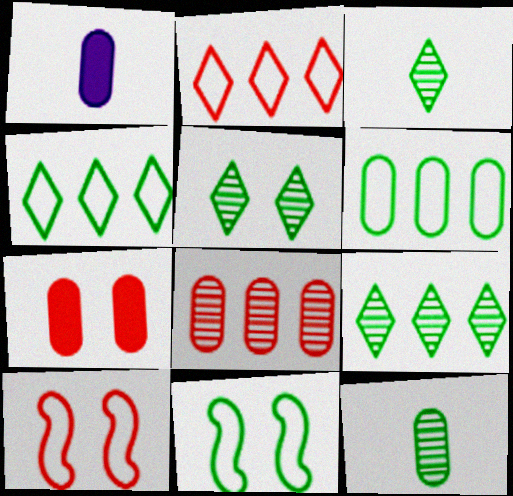[[1, 9, 10], 
[3, 5, 9]]